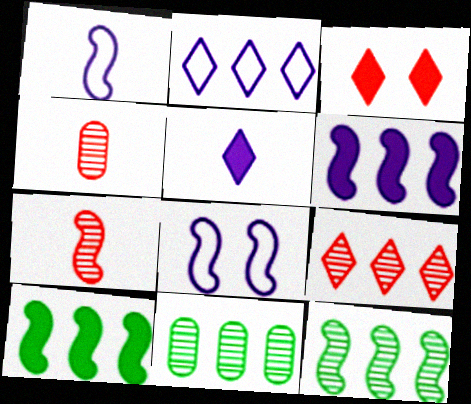[[1, 3, 11], 
[7, 8, 10]]